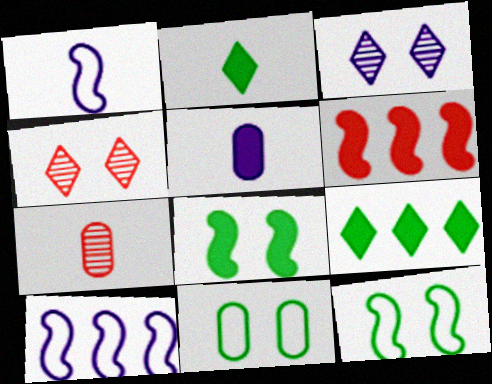[[1, 2, 7], 
[3, 5, 10]]